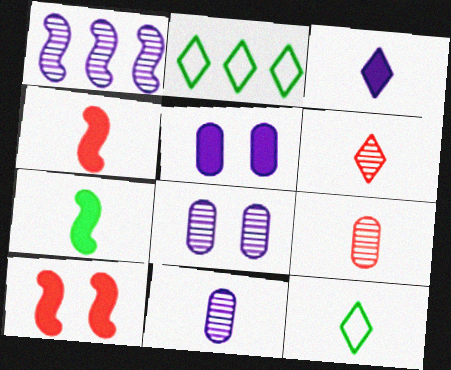[[2, 4, 8], 
[2, 10, 11], 
[3, 6, 12], 
[4, 11, 12]]